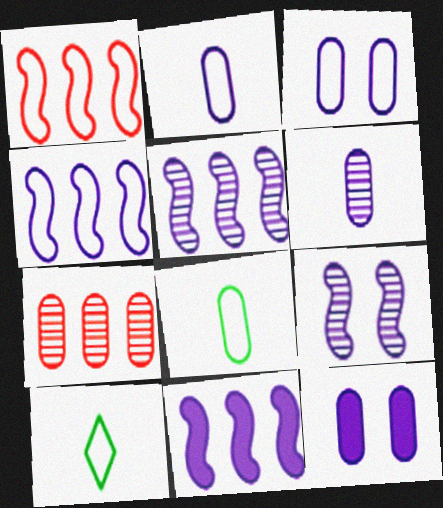[[1, 3, 10], 
[4, 5, 11], 
[7, 8, 12]]